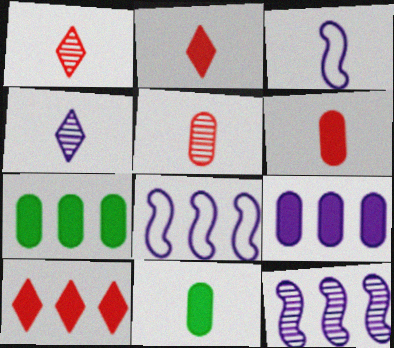[[1, 3, 11]]